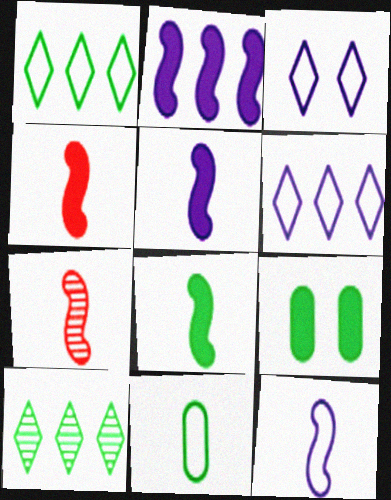[[4, 5, 8], 
[6, 7, 9], 
[7, 8, 12]]